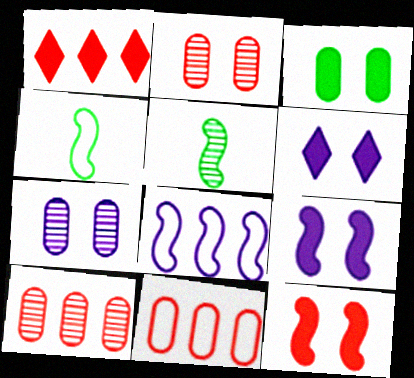[[1, 4, 7], 
[3, 6, 12], 
[4, 6, 10], 
[5, 6, 11], 
[5, 8, 12]]